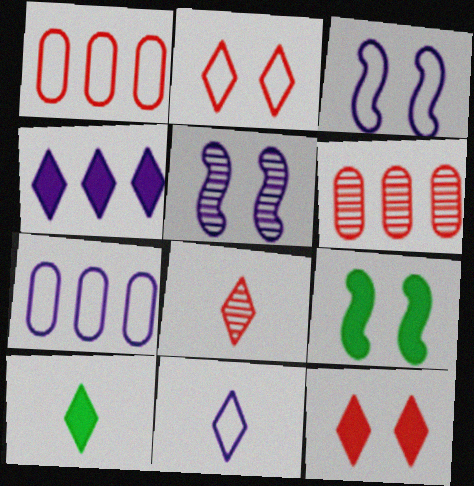[[1, 5, 10], 
[3, 6, 10], 
[3, 7, 11], 
[4, 10, 12], 
[6, 9, 11], 
[7, 8, 9], 
[8, 10, 11]]